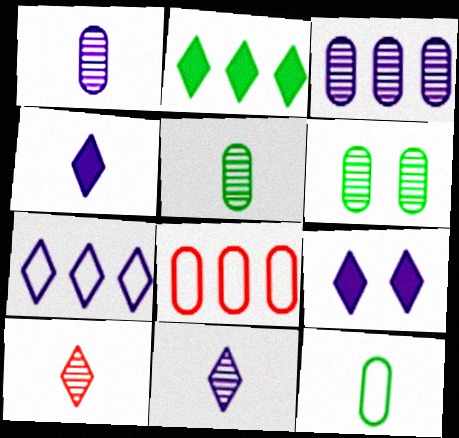[[7, 9, 11]]